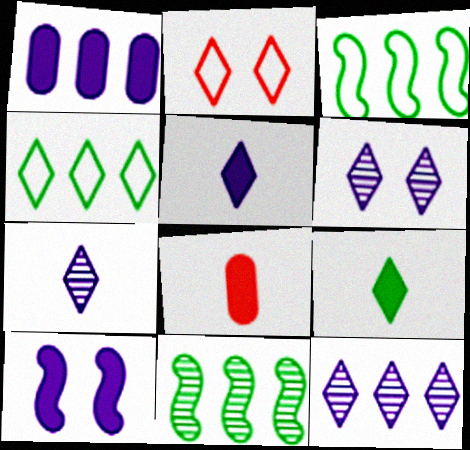[[1, 5, 10], 
[2, 9, 12], 
[3, 6, 8], 
[6, 7, 12]]